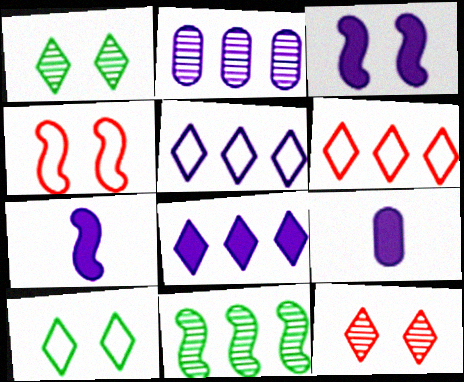[[3, 8, 9], 
[4, 7, 11]]